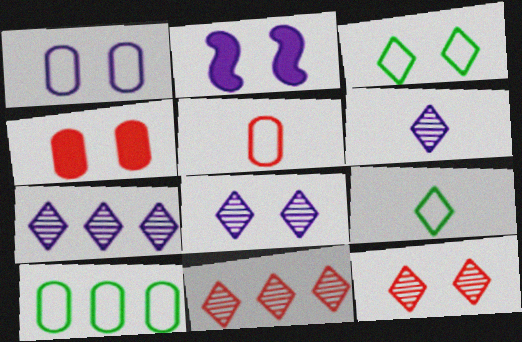[[1, 2, 8], 
[1, 5, 10], 
[6, 7, 8]]